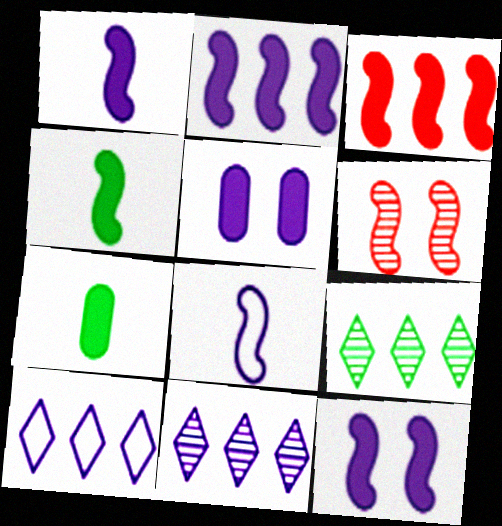[[1, 2, 12], 
[3, 4, 12], 
[5, 8, 11], 
[6, 7, 10]]